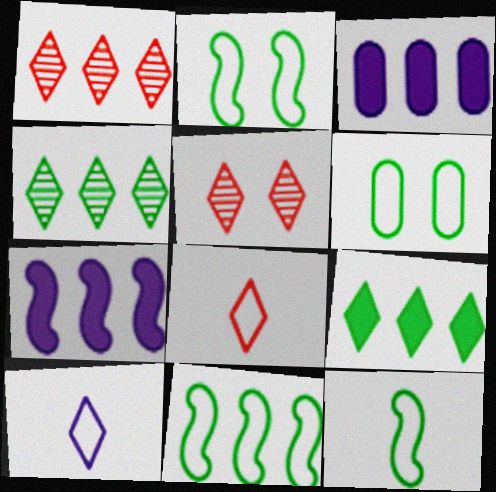[[1, 3, 11], 
[2, 11, 12], 
[3, 5, 12], 
[5, 9, 10]]